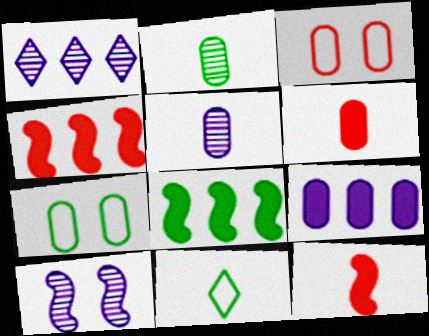[[1, 5, 10], 
[1, 7, 12], 
[2, 3, 9], 
[5, 11, 12]]